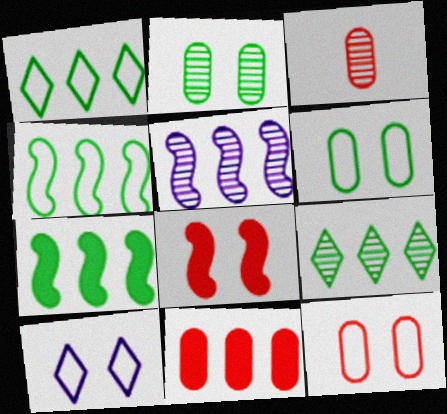[[1, 5, 11], 
[2, 8, 10], 
[3, 7, 10], 
[3, 11, 12]]